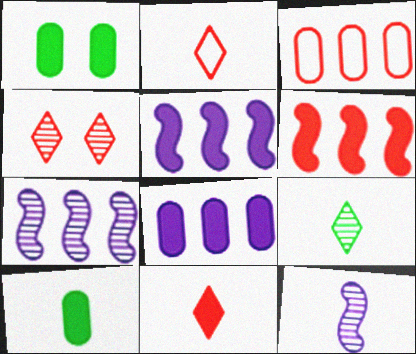[[1, 2, 7], 
[1, 5, 11], 
[2, 10, 12]]